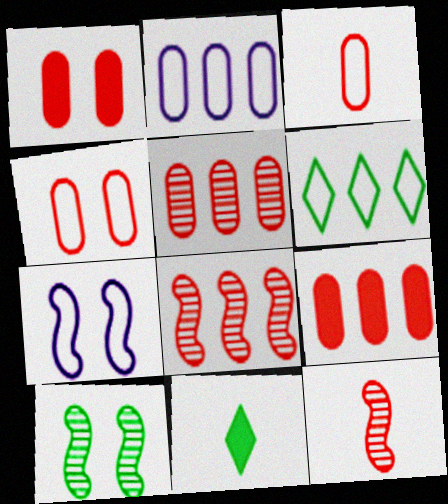[[1, 3, 5], 
[3, 6, 7], 
[5, 7, 11]]